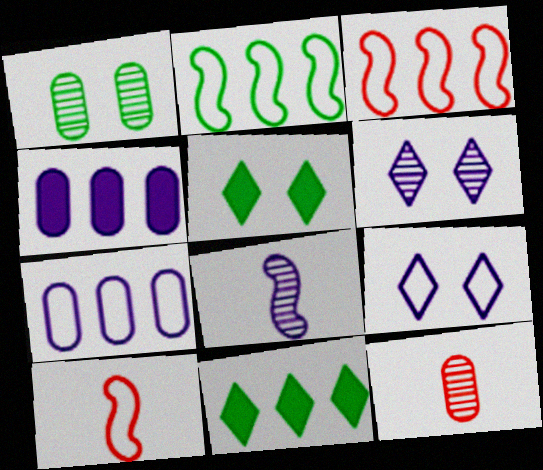[[4, 8, 9]]